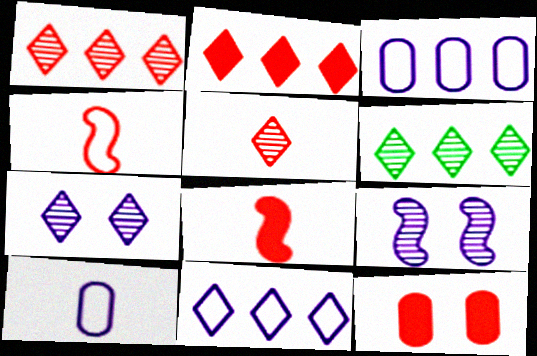[[1, 4, 12], 
[2, 6, 11], 
[2, 8, 12], 
[5, 6, 7]]